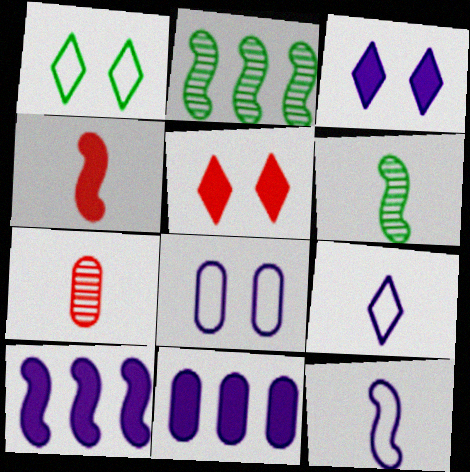[[1, 7, 10], 
[4, 6, 12]]